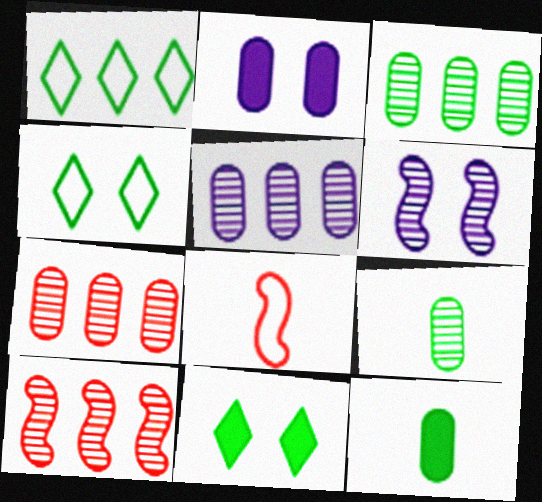[[3, 5, 7], 
[5, 8, 11]]